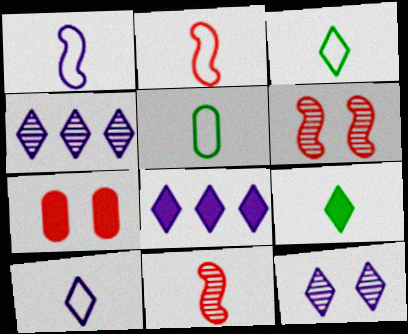[[2, 5, 10], 
[5, 6, 8], 
[8, 10, 12]]